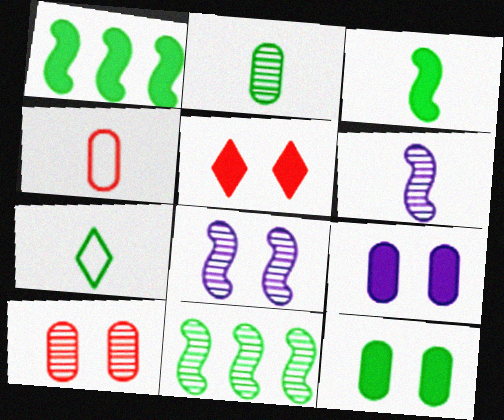[[2, 3, 7], 
[7, 11, 12]]